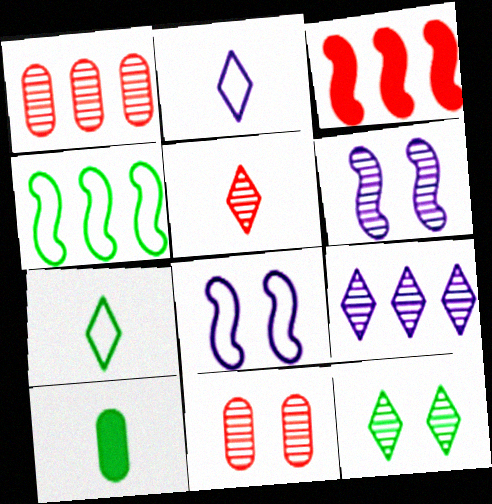[[4, 10, 12], 
[5, 9, 12], 
[6, 11, 12]]